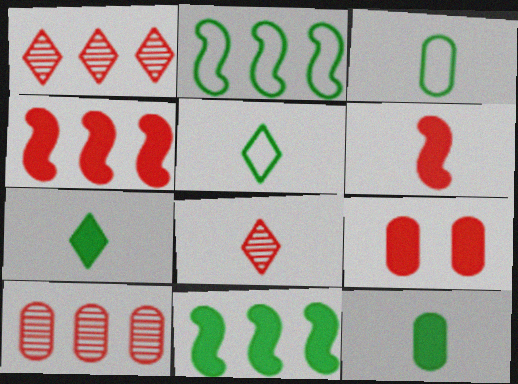[]